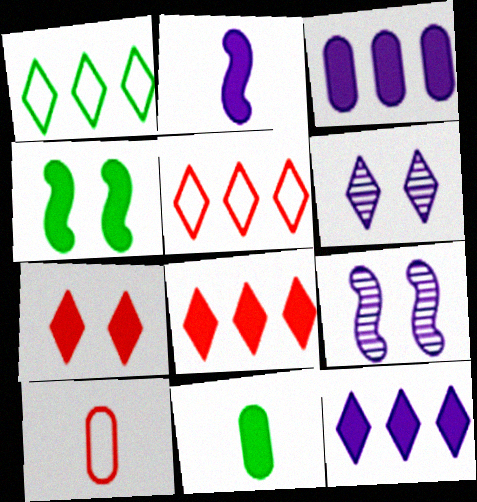[[5, 9, 11]]